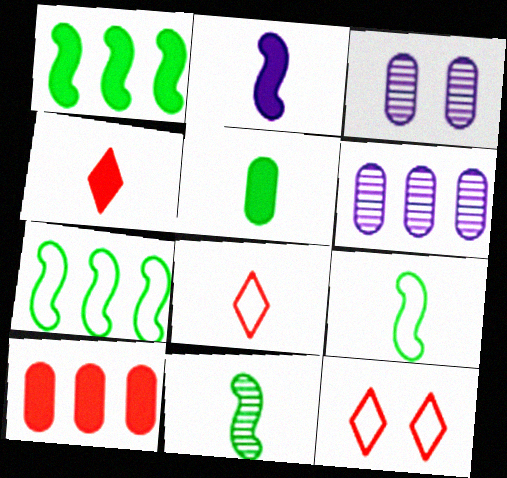[[1, 3, 8], 
[2, 4, 5], 
[3, 4, 7]]